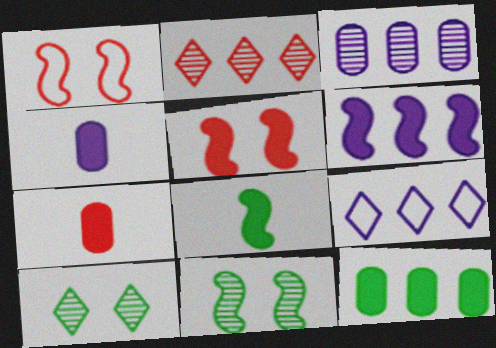[[1, 2, 7], 
[3, 6, 9], 
[5, 6, 8], 
[7, 9, 11]]